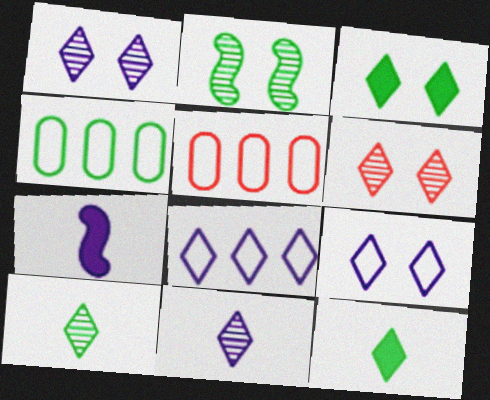[[2, 4, 12], 
[3, 6, 9], 
[4, 6, 7], 
[6, 8, 12]]